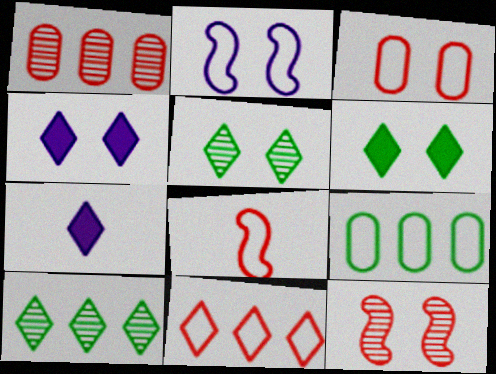[[3, 8, 11], 
[5, 7, 11], 
[7, 9, 12]]